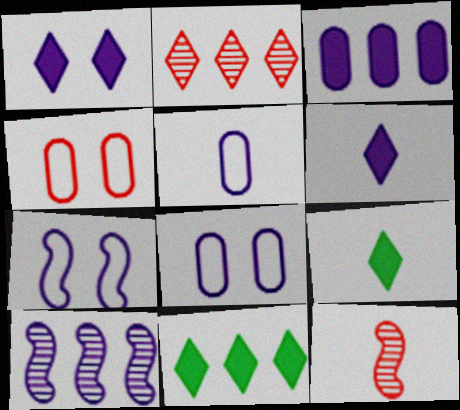[[1, 5, 10], 
[4, 9, 10], 
[5, 9, 12], 
[6, 8, 10], 
[8, 11, 12]]